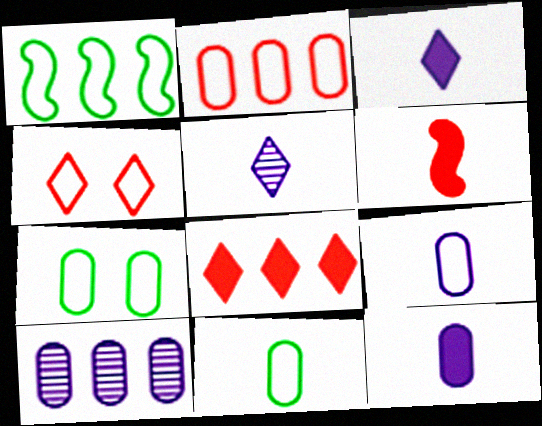[[1, 4, 9], 
[1, 8, 10], 
[2, 7, 9], 
[5, 6, 11]]